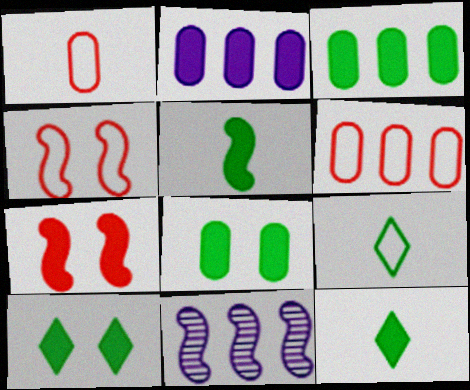[[1, 10, 11], 
[2, 7, 12], 
[3, 5, 10], 
[4, 5, 11]]